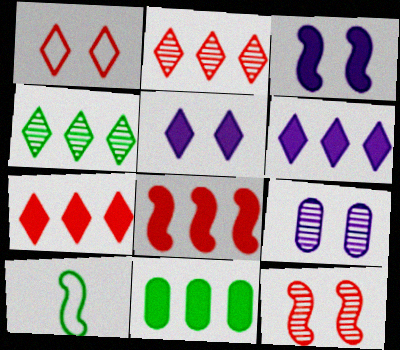[[6, 8, 11], 
[7, 9, 10]]